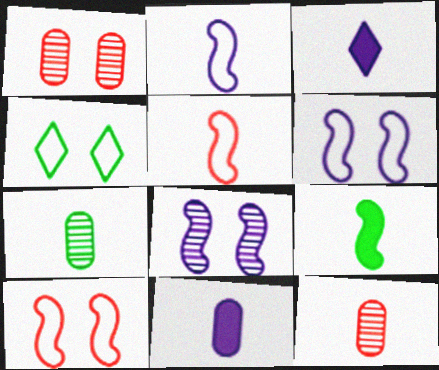[[3, 5, 7]]